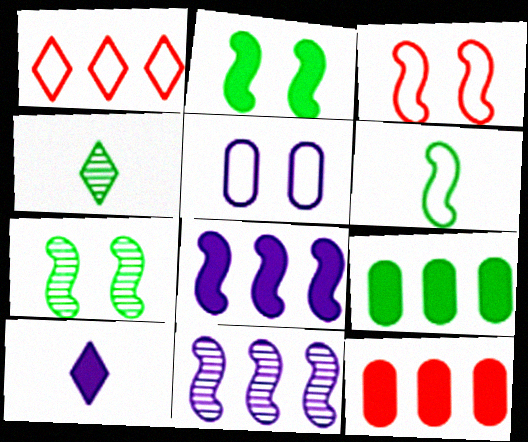[[1, 5, 6], 
[1, 9, 11], 
[2, 10, 12], 
[5, 10, 11]]